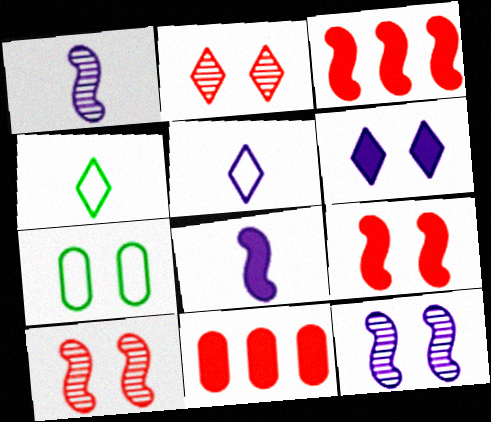[[4, 11, 12], 
[6, 7, 10]]